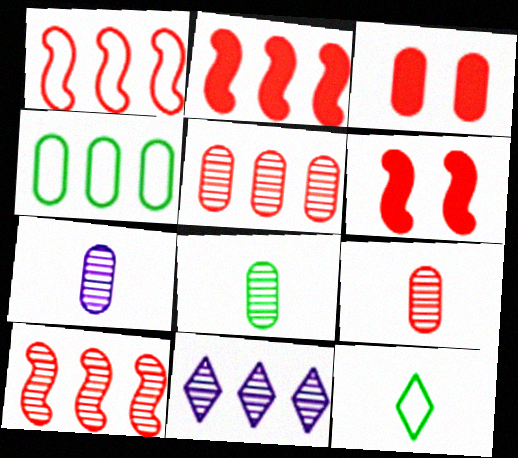[[1, 2, 10], 
[2, 4, 11], 
[3, 4, 7], 
[7, 8, 9]]